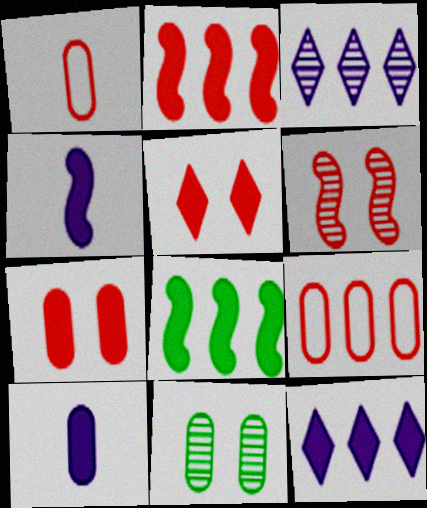[[3, 8, 9], 
[5, 8, 10], 
[9, 10, 11]]